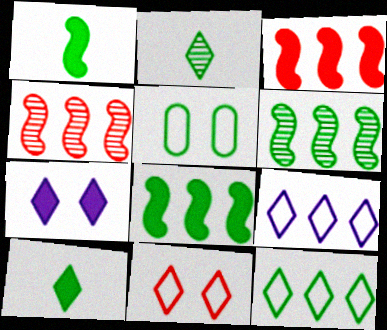[[2, 5, 8], 
[5, 6, 10]]